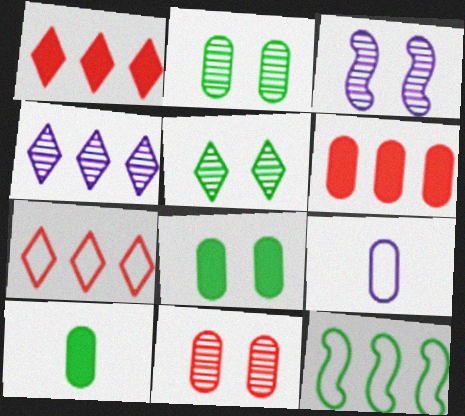[[2, 6, 9], 
[3, 5, 11], 
[3, 7, 10], 
[4, 6, 12], 
[5, 10, 12]]